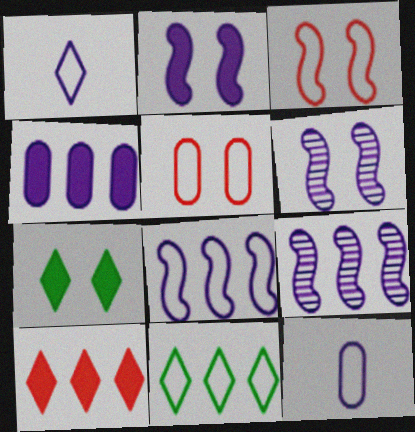[[1, 4, 6], 
[3, 11, 12], 
[5, 6, 7]]